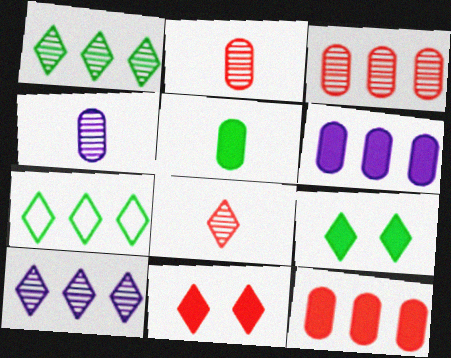[]